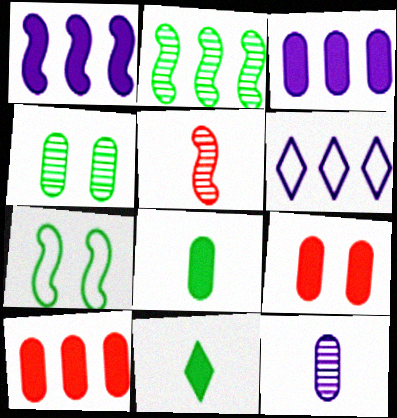[[1, 5, 7], 
[1, 9, 11], 
[2, 6, 10], 
[3, 8, 9]]